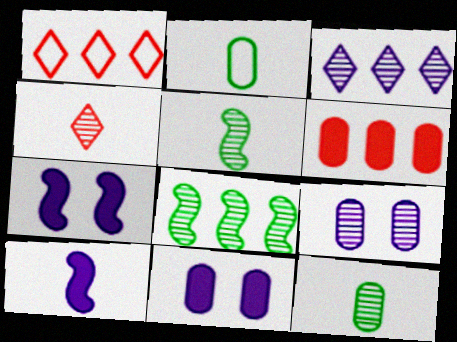[[1, 5, 11], 
[1, 7, 12], 
[2, 4, 10], 
[2, 6, 9], 
[4, 8, 9]]